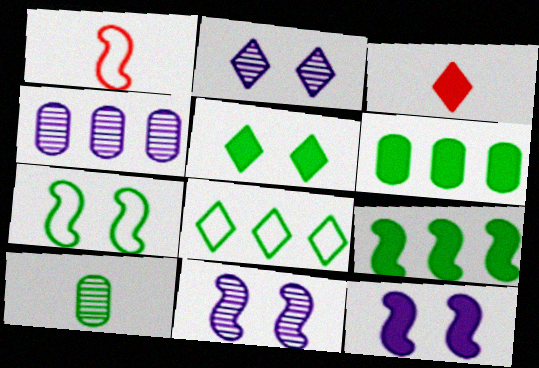[[1, 2, 6], 
[1, 4, 5], 
[1, 9, 11], 
[2, 3, 8], 
[3, 4, 7], 
[3, 6, 12]]